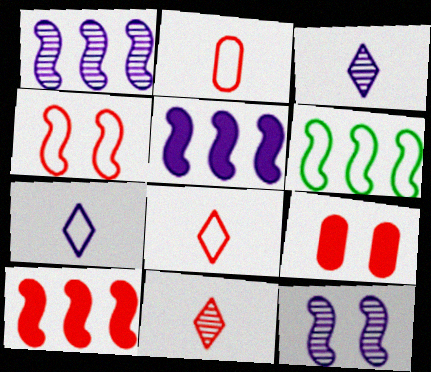[[1, 6, 10], 
[3, 6, 9]]